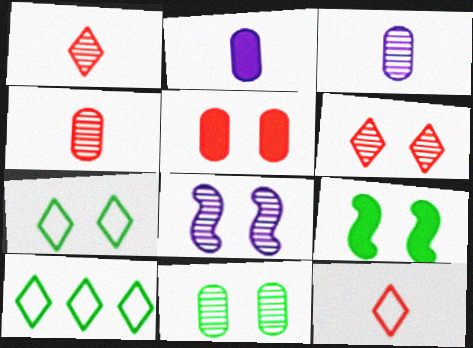[[5, 7, 8], 
[6, 8, 11], 
[7, 9, 11]]